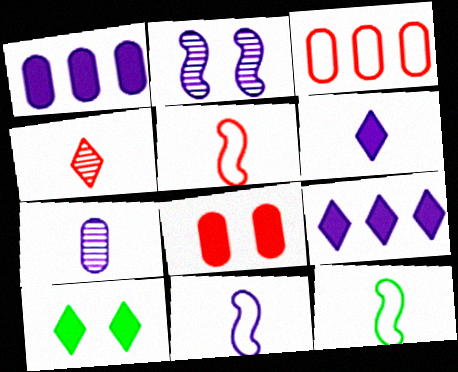[[5, 11, 12], 
[6, 7, 11]]